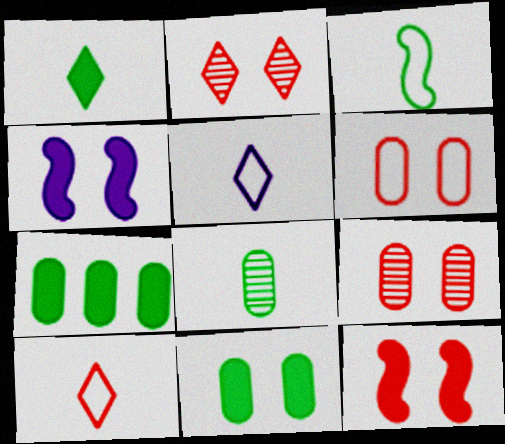[[1, 3, 8], 
[2, 6, 12]]